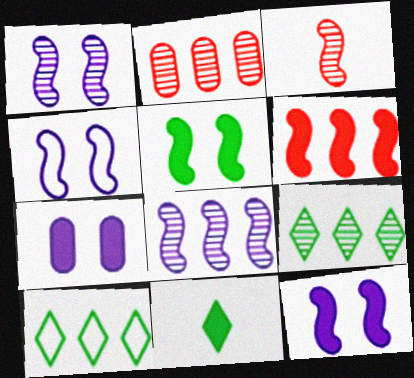[[1, 4, 12], 
[2, 4, 11], 
[2, 8, 9], 
[3, 7, 10], 
[6, 7, 11]]